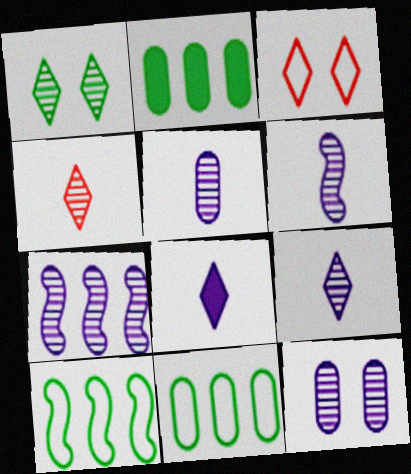[[2, 3, 6], 
[5, 6, 9], 
[7, 9, 12]]